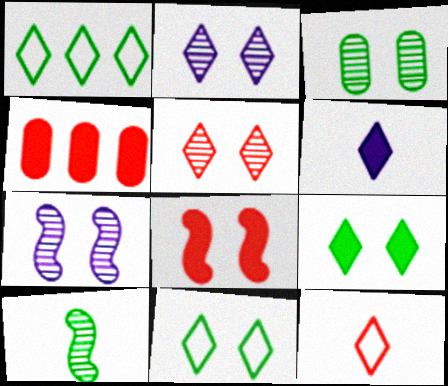[[1, 5, 6], 
[3, 5, 7]]